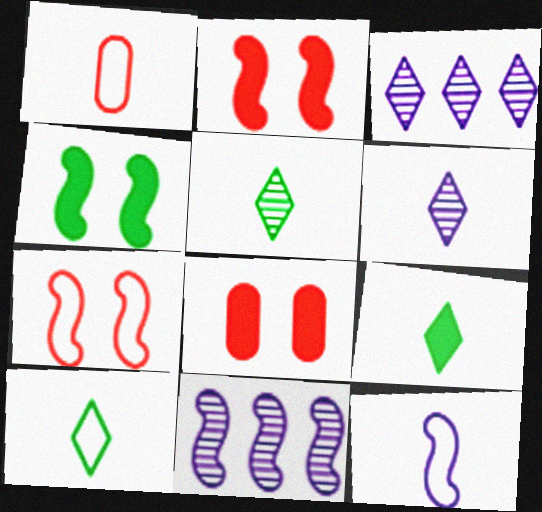[[1, 3, 4], 
[1, 10, 12], 
[5, 9, 10], 
[8, 10, 11]]